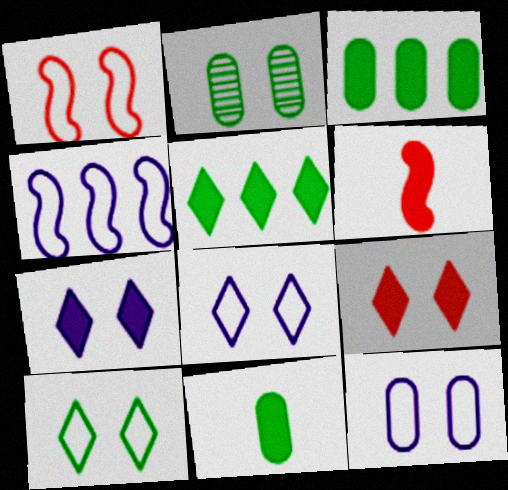[[1, 2, 7], 
[1, 10, 12], 
[3, 6, 7]]